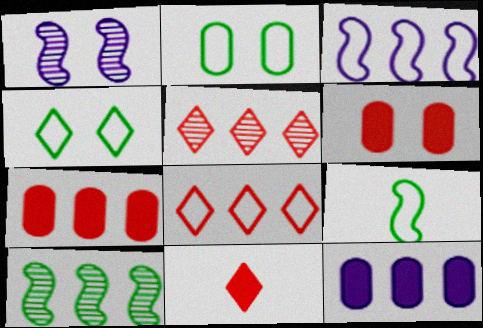[[1, 4, 6], 
[8, 10, 12]]